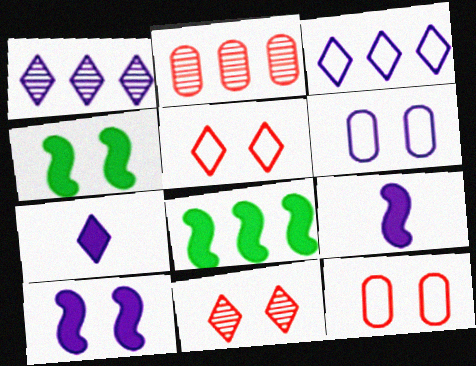[[1, 6, 9], 
[2, 3, 8], 
[4, 6, 11]]